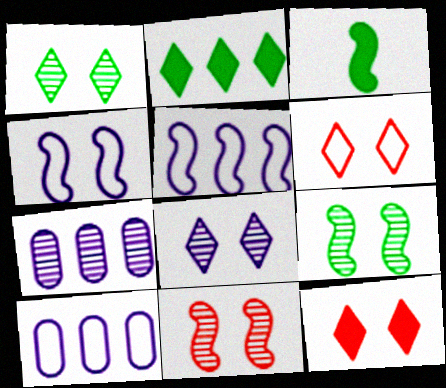[[3, 5, 11], 
[3, 6, 7]]